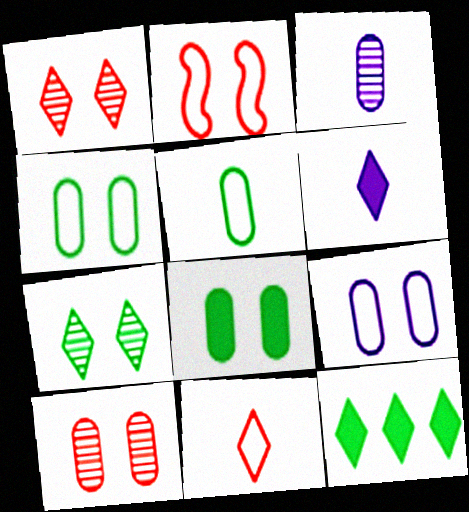[[2, 3, 12], 
[8, 9, 10]]